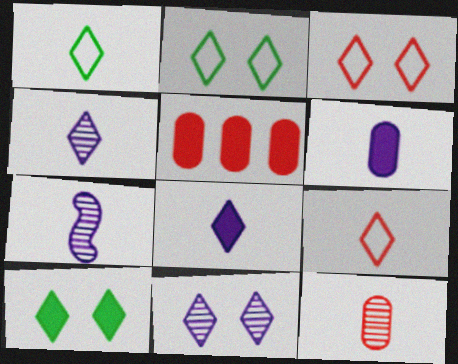[[2, 5, 7], 
[3, 10, 11]]